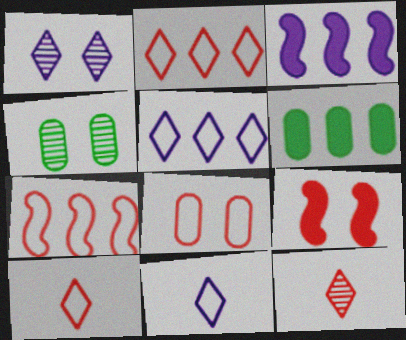[[3, 4, 10], 
[7, 8, 10]]